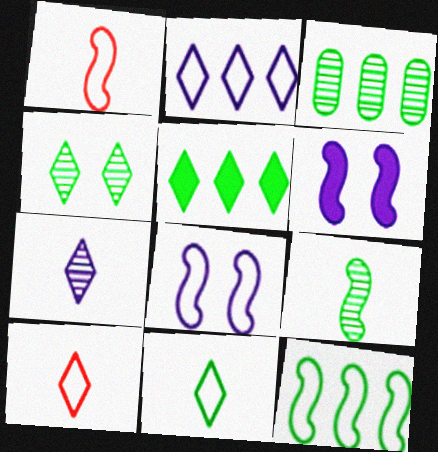[[1, 8, 12], 
[3, 4, 9], 
[3, 5, 12], 
[3, 6, 10], 
[4, 5, 11]]